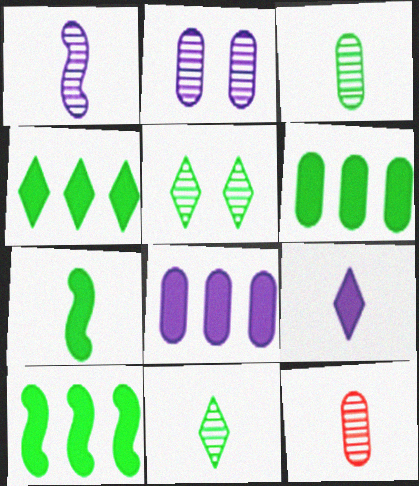[[1, 11, 12], 
[4, 6, 10]]